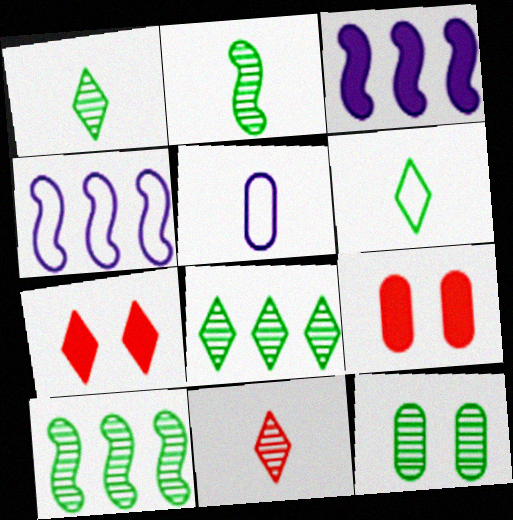[[1, 4, 9], 
[1, 10, 12], 
[2, 8, 12], 
[5, 7, 10]]